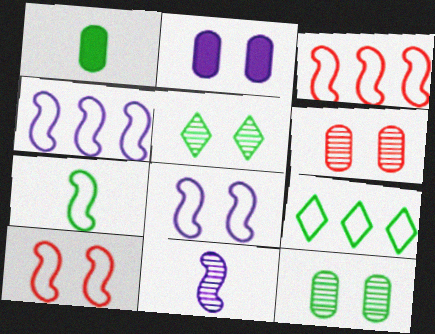[[2, 5, 10], 
[3, 7, 8], 
[4, 7, 10]]